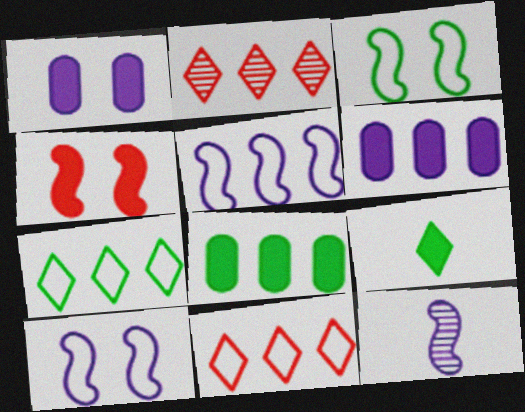[[2, 5, 8], 
[4, 6, 9]]